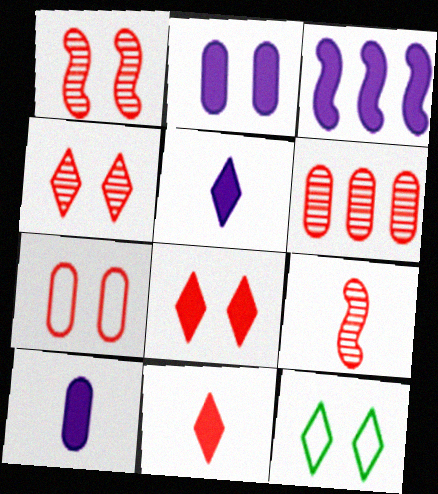[[1, 2, 12], 
[1, 7, 8], 
[2, 3, 5], 
[4, 6, 9]]